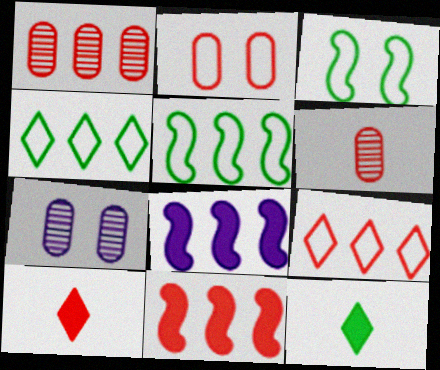[[1, 4, 8], 
[1, 9, 11], 
[5, 7, 10]]